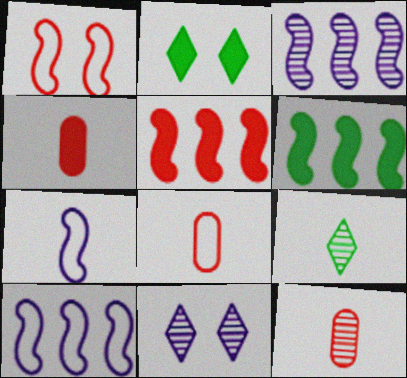[[2, 3, 8], 
[2, 10, 12], 
[4, 7, 9], 
[4, 8, 12], 
[6, 8, 11]]